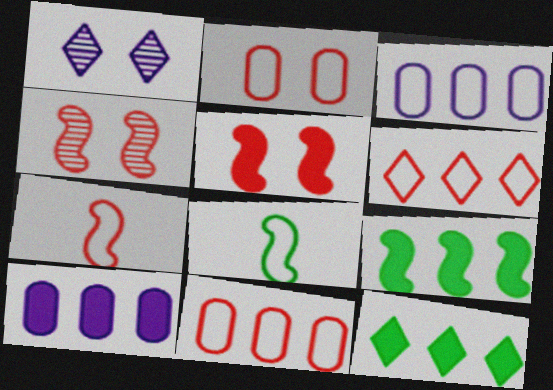[[2, 6, 7]]